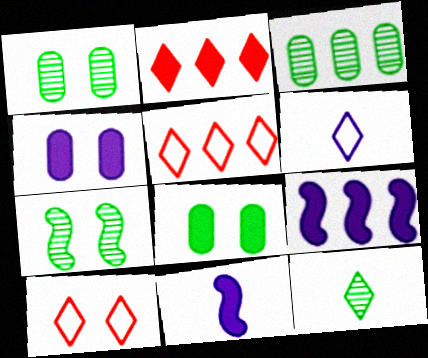[[1, 5, 11], 
[2, 8, 11], 
[3, 5, 9], 
[3, 7, 12], 
[3, 10, 11], 
[4, 7, 10]]